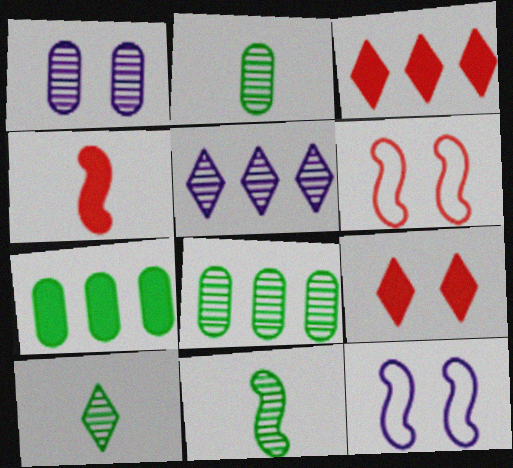[[2, 3, 12], 
[2, 10, 11]]